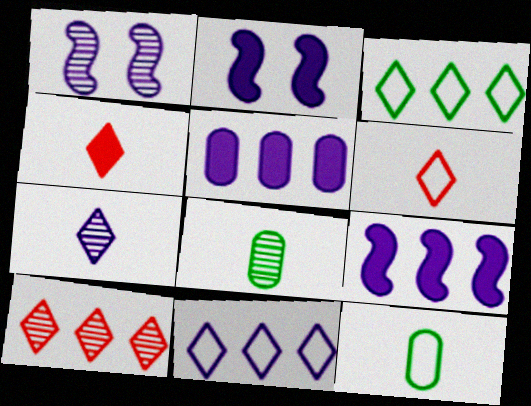[[1, 8, 10], 
[2, 10, 12]]